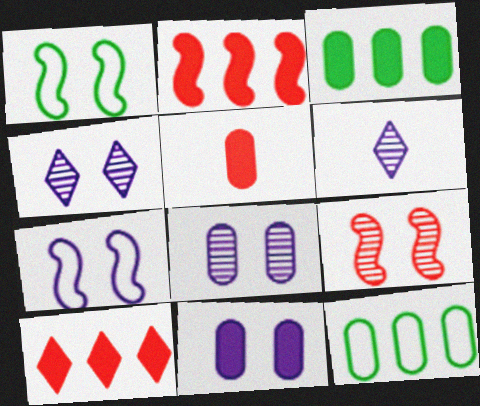[[3, 5, 11], 
[4, 7, 11], 
[5, 8, 12]]